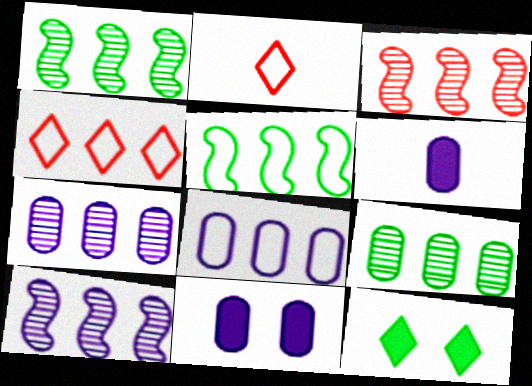[[1, 2, 11], 
[1, 3, 10], 
[4, 5, 8]]